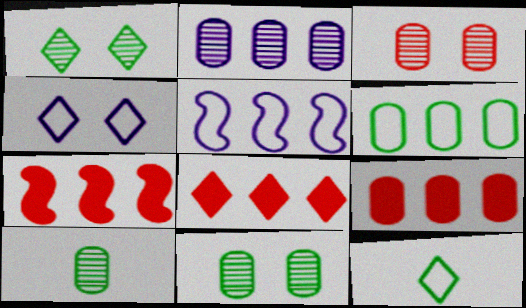[[2, 3, 10], 
[2, 6, 9], 
[4, 7, 10], 
[7, 8, 9]]